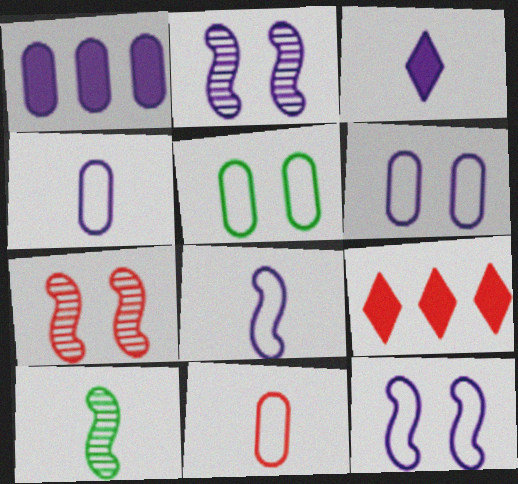[[3, 10, 11], 
[6, 9, 10], 
[7, 9, 11]]